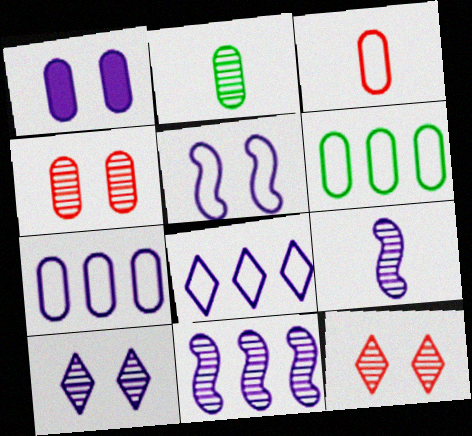[[1, 5, 10], 
[1, 8, 9], 
[2, 11, 12]]